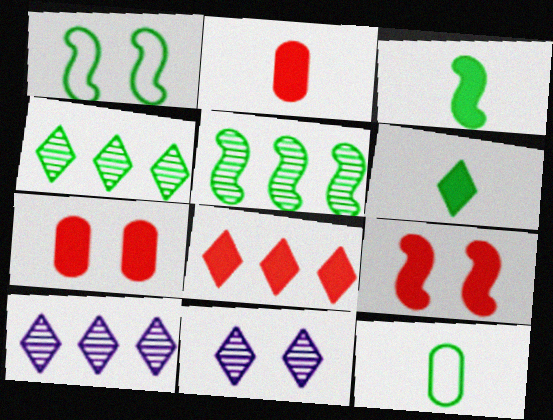[[1, 2, 10], 
[1, 3, 5], 
[1, 7, 11], 
[2, 8, 9], 
[9, 10, 12]]